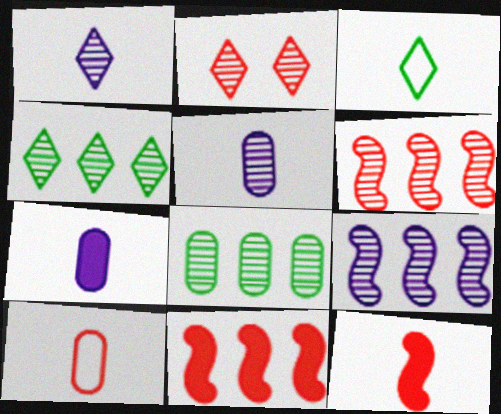[[1, 2, 4], 
[2, 10, 11], 
[3, 5, 12]]